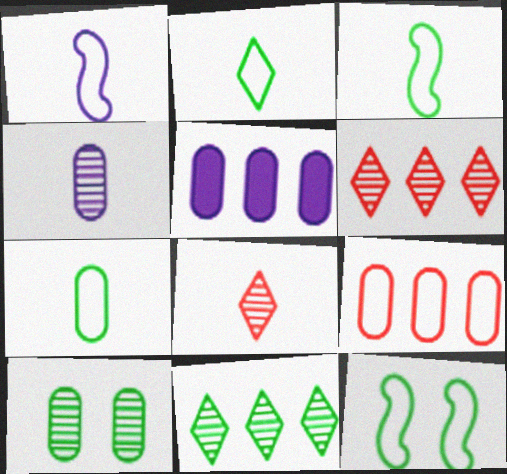[[2, 3, 7], 
[5, 8, 12]]